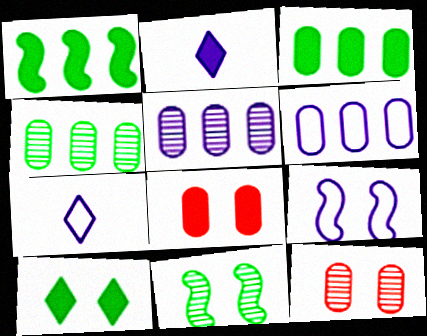[[1, 2, 8], 
[1, 7, 12], 
[2, 5, 9], 
[6, 7, 9], 
[9, 10, 12]]